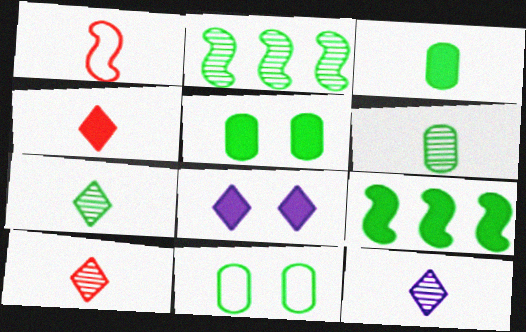[[1, 3, 12], 
[7, 9, 11], 
[7, 10, 12]]